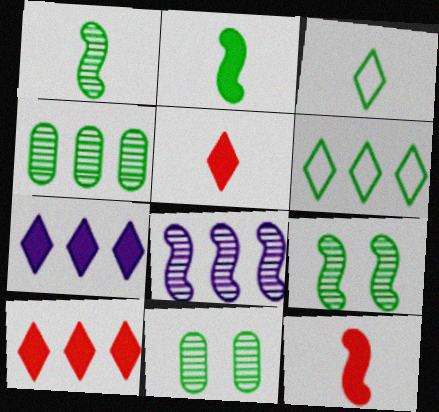[[2, 6, 11]]